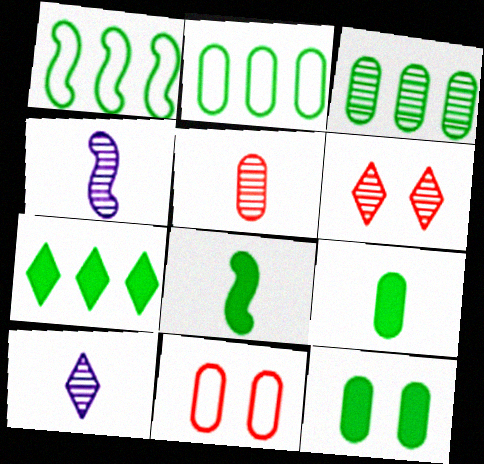[[1, 3, 7], 
[3, 4, 6], 
[4, 7, 11], 
[7, 8, 12]]